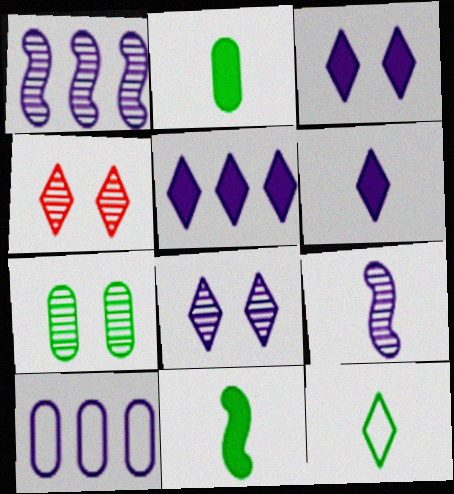[[1, 5, 10], 
[3, 5, 6], 
[3, 9, 10], 
[4, 5, 12], 
[4, 10, 11]]